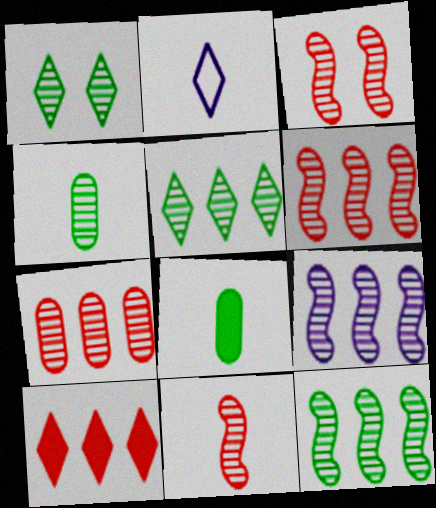[[1, 2, 10], 
[1, 4, 12], 
[2, 8, 11], 
[3, 6, 11], 
[5, 7, 9], 
[6, 9, 12]]